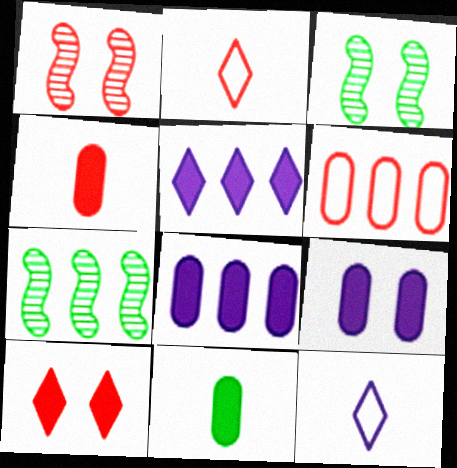[[2, 3, 8], 
[2, 7, 9], 
[5, 6, 7]]